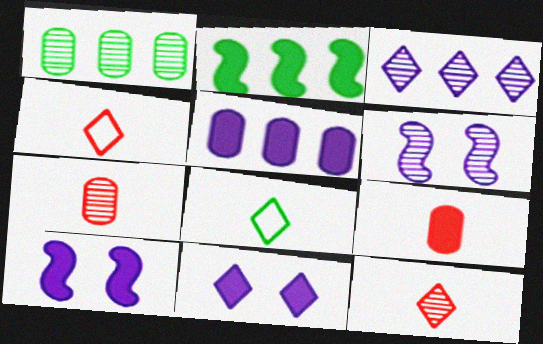[[1, 4, 10], 
[1, 6, 12], 
[2, 9, 11]]